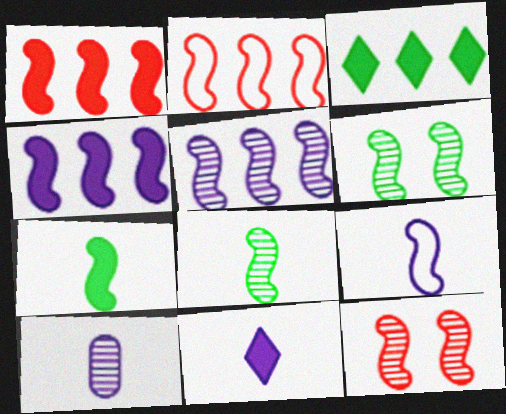[[1, 6, 9], 
[5, 8, 12], 
[9, 10, 11]]